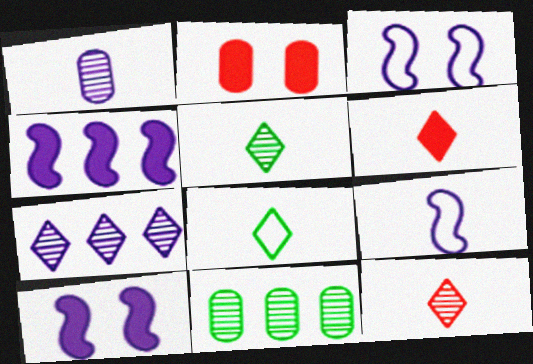[[3, 6, 11]]